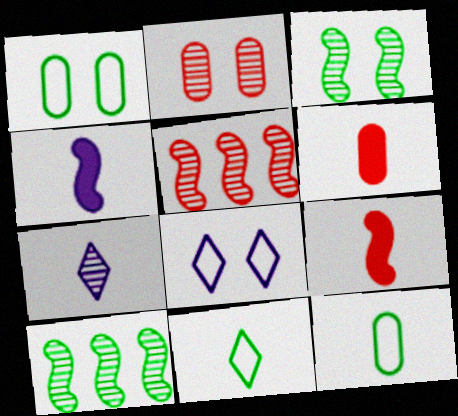[[2, 7, 10], 
[6, 8, 10], 
[7, 9, 12]]